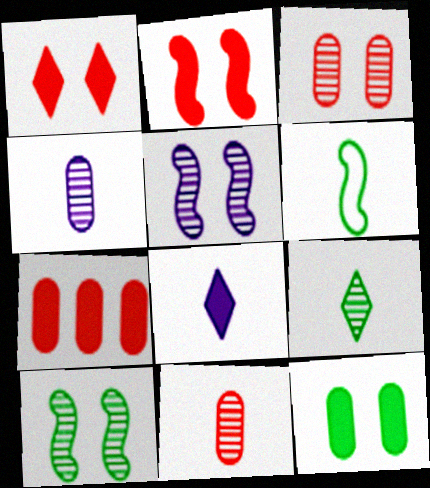[[6, 8, 11]]